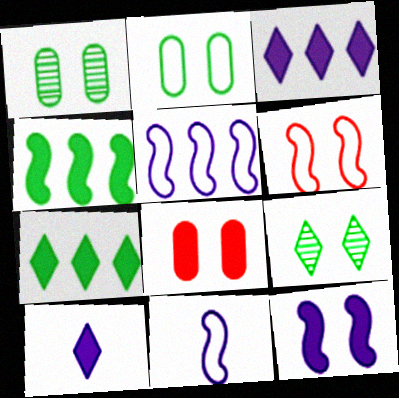[[4, 8, 10]]